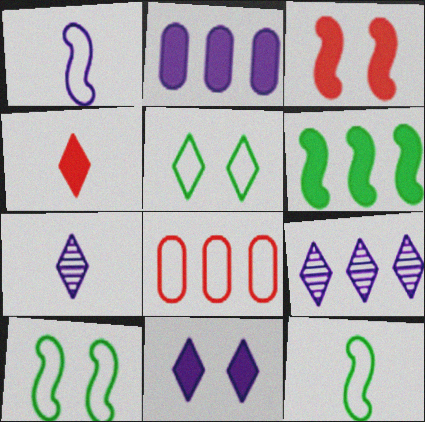[[1, 5, 8], 
[4, 5, 9], 
[6, 8, 9]]